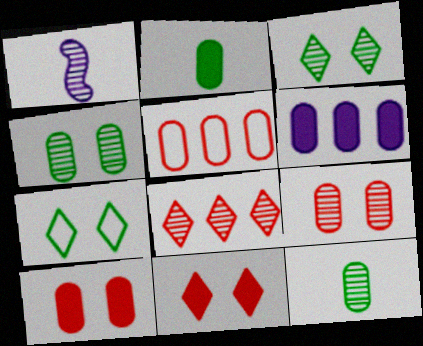[[1, 4, 8], 
[2, 6, 10]]